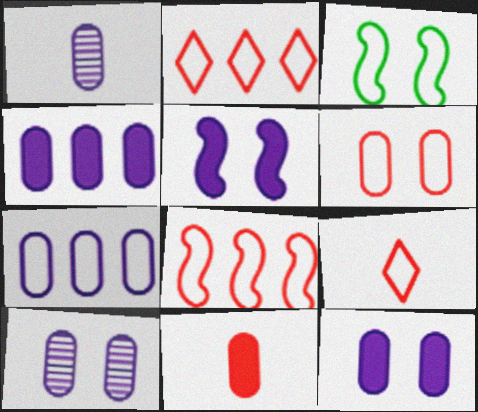[[1, 7, 12], 
[3, 7, 9], 
[6, 8, 9]]